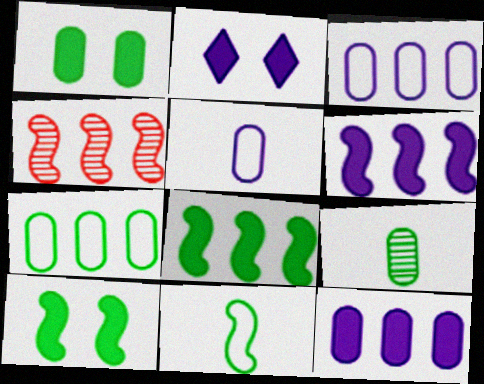[[1, 7, 9]]